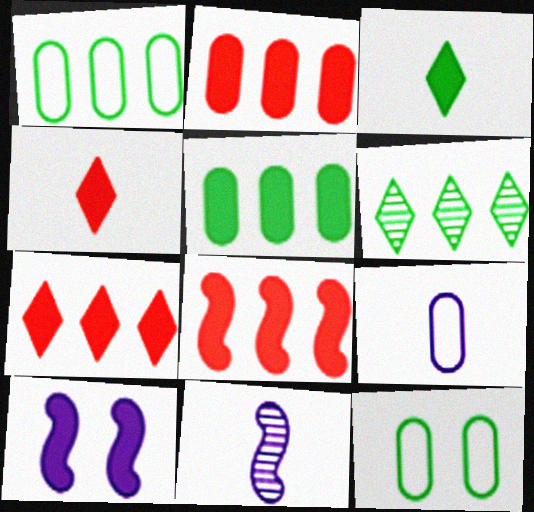[[2, 3, 10], 
[2, 7, 8], 
[4, 5, 10], 
[7, 11, 12]]